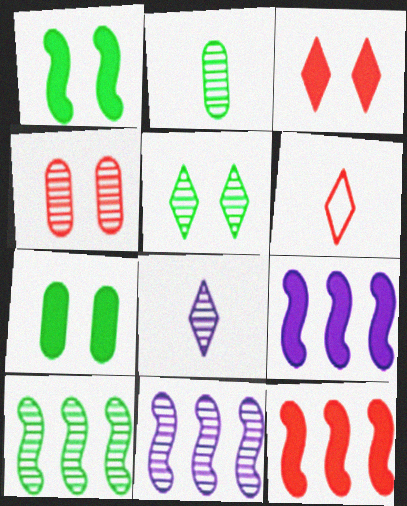[[2, 5, 10], 
[4, 6, 12], 
[4, 8, 10], 
[6, 7, 11]]